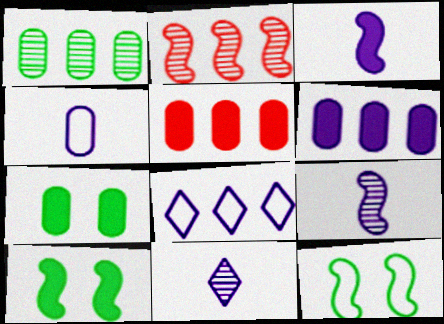[[2, 3, 12], 
[3, 4, 11], 
[5, 11, 12]]